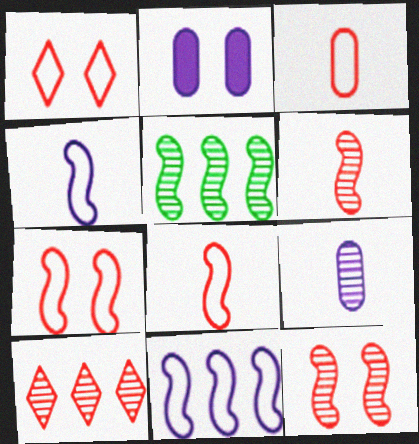[]